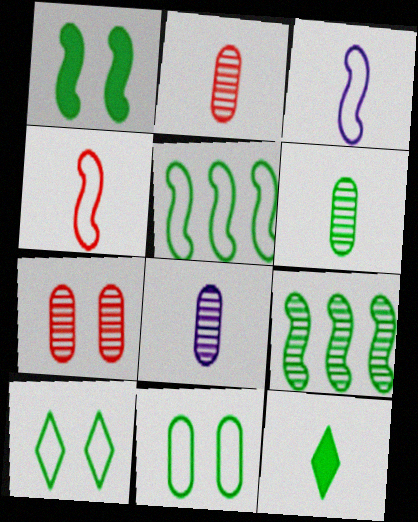[[2, 3, 12], 
[2, 6, 8], 
[4, 8, 12], 
[9, 11, 12]]